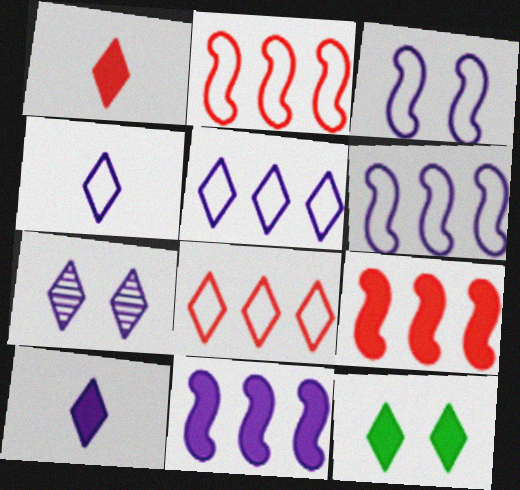[[5, 7, 10]]